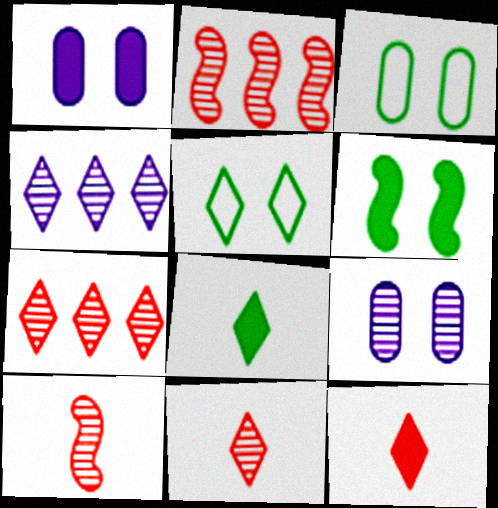[[4, 5, 12]]